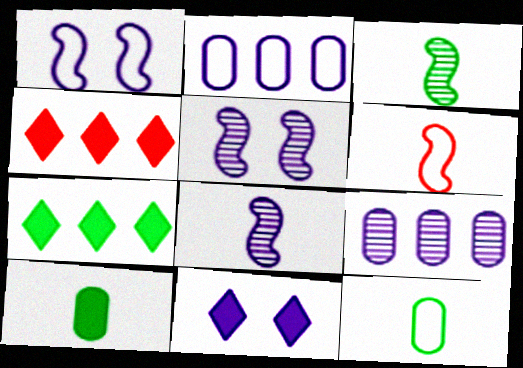[[2, 8, 11], 
[4, 5, 12]]